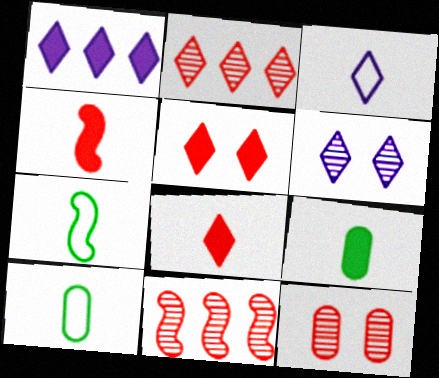[[1, 3, 6], 
[1, 7, 12]]